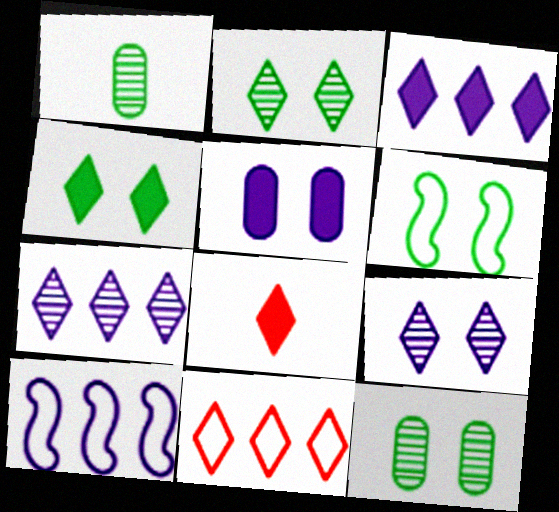[[3, 4, 8], 
[4, 6, 12], 
[8, 10, 12]]